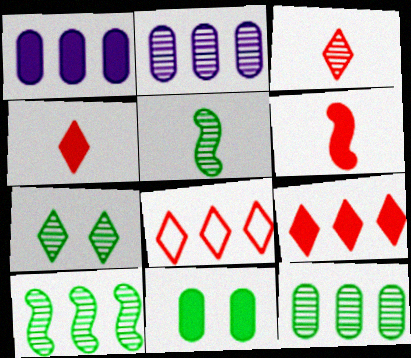[[1, 8, 10], 
[5, 7, 12]]